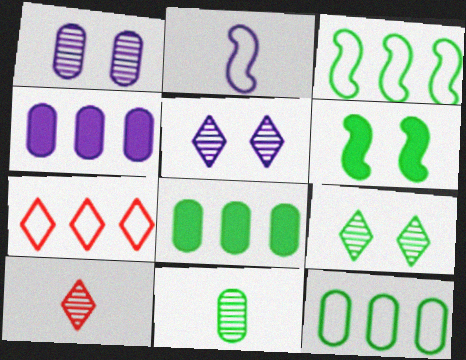[[2, 4, 5]]